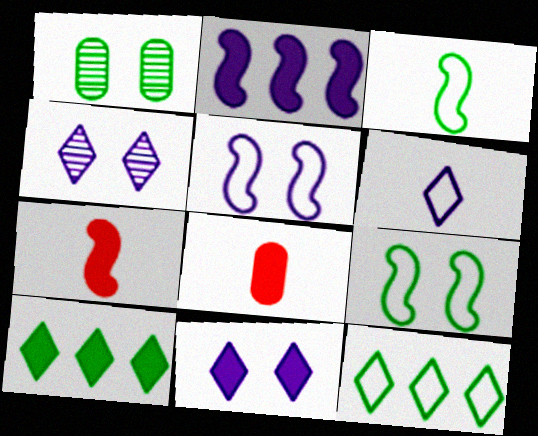[[1, 3, 10]]